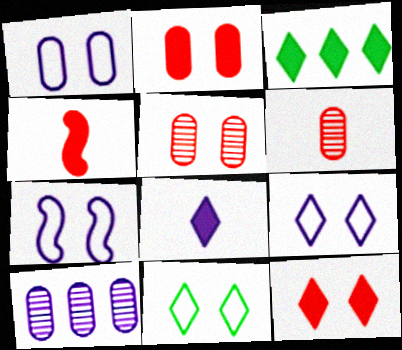[[1, 7, 9], 
[3, 6, 7], 
[3, 8, 12], 
[4, 10, 11], 
[7, 8, 10]]